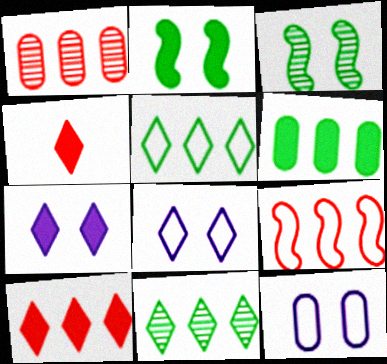[[1, 9, 10], 
[4, 8, 11]]